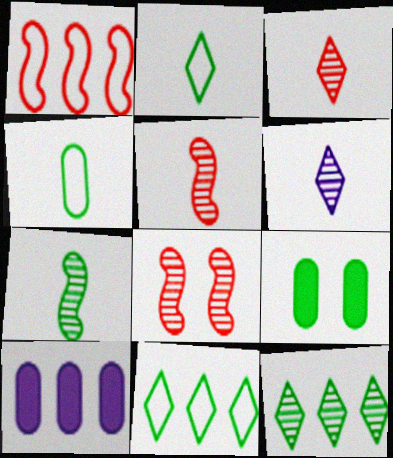[[1, 6, 9], 
[1, 10, 12], 
[2, 8, 10], 
[7, 9, 11]]